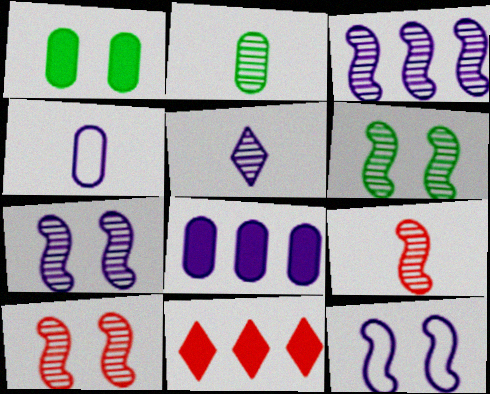[[2, 5, 9], 
[2, 11, 12], 
[3, 6, 9], 
[4, 6, 11], 
[5, 8, 12], 
[6, 7, 10]]